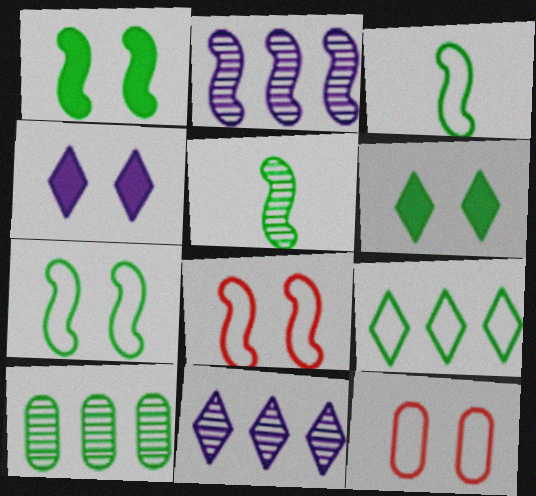[[3, 6, 10]]